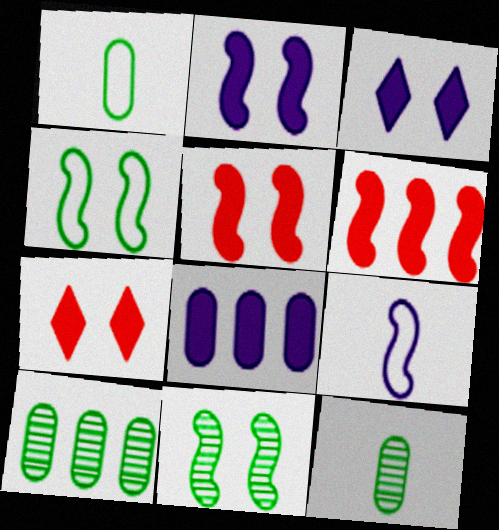[[6, 9, 11], 
[7, 9, 10]]